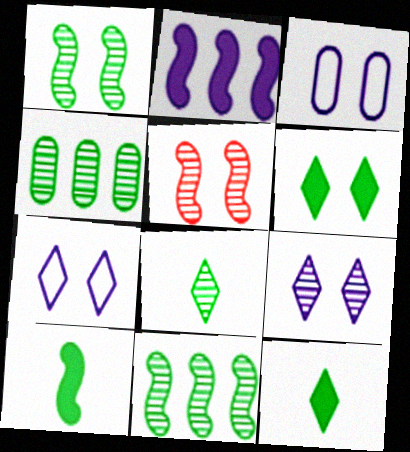[[1, 4, 8], 
[3, 5, 6]]